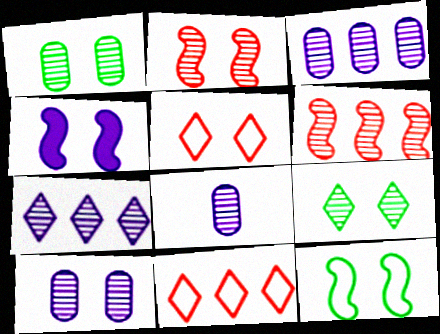[[1, 4, 5], 
[2, 4, 12], 
[2, 9, 10], 
[3, 8, 10], 
[6, 8, 9]]